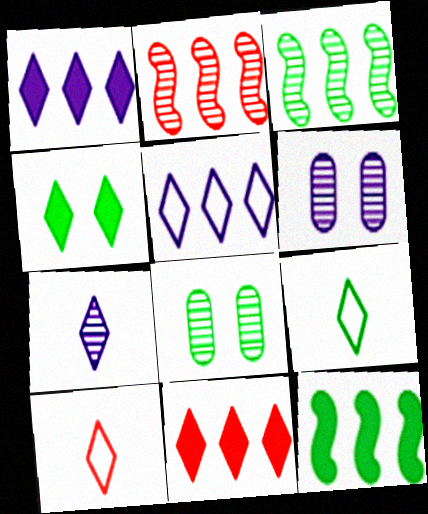[[2, 7, 8], 
[6, 10, 12], 
[8, 9, 12]]